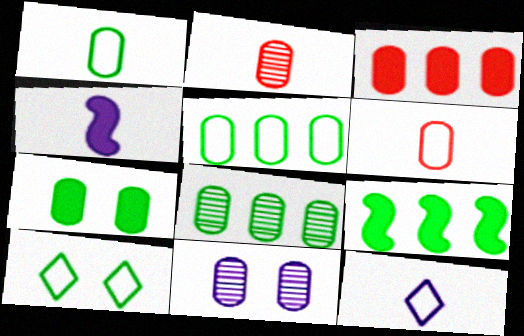[[1, 3, 11], 
[1, 7, 8], 
[2, 8, 11]]